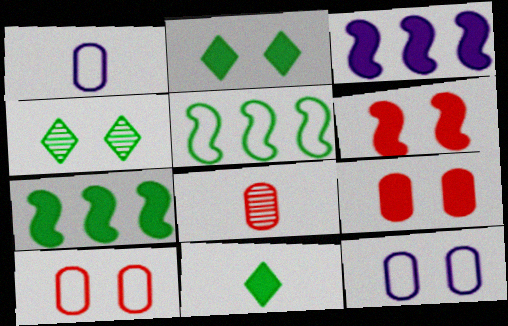[[3, 9, 11], 
[4, 6, 12]]